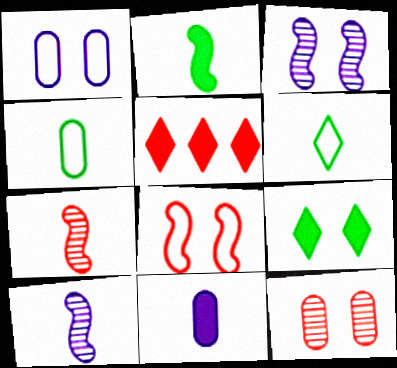[[3, 4, 5], 
[6, 7, 11]]